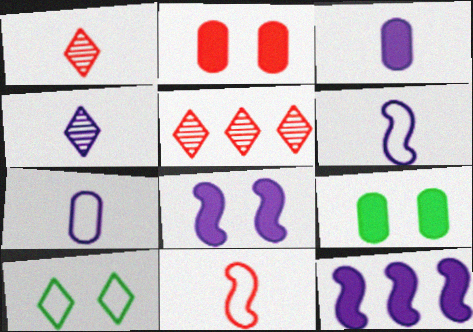[[2, 5, 11], 
[3, 4, 6], 
[5, 6, 9]]